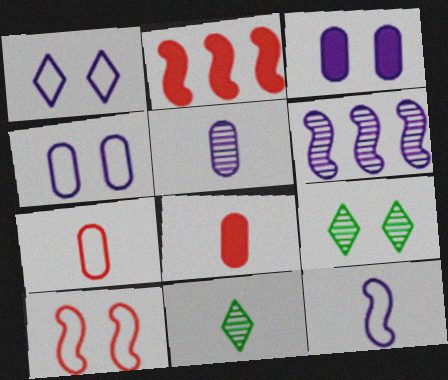[[2, 4, 11], 
[3, 9, 10], 
[8, 11, 12]]